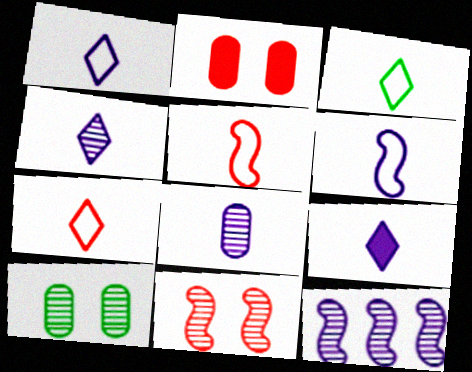[[1, 3, 7], 
[1, 4, 9], 
[2, 3, 12], 
[6, 8, 9]]